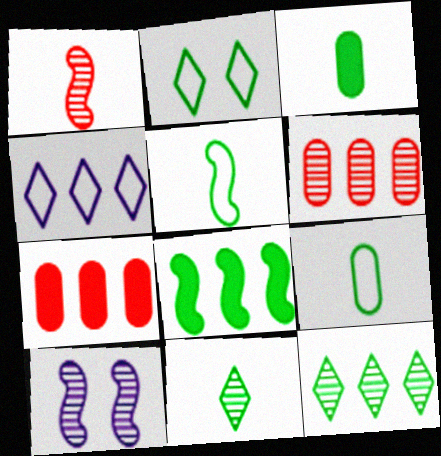[[3, 5, 11], 
[4, 6, 8], 
[6, 10, 11]]